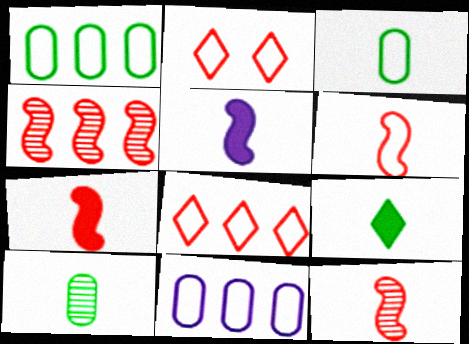[[6, 7, 12]]